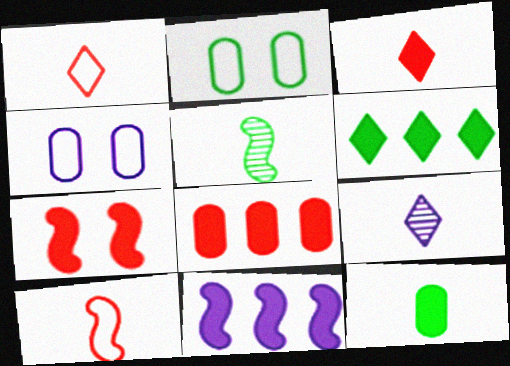[[2, 5, 6], 
[3, 7, 8], 
[4, 9, 11], 
[6, 8, 11], 
[9, 10, 12]]